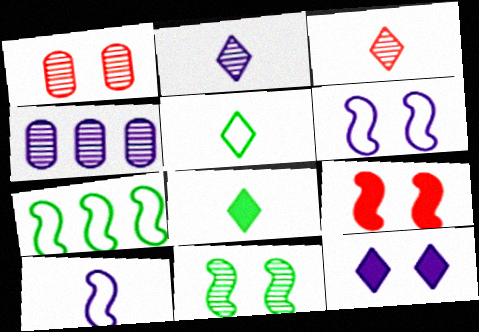[[3, 4, 11], 
[4, 5, 9], 
[4, 10, 12], 
[6, 9, 11]]